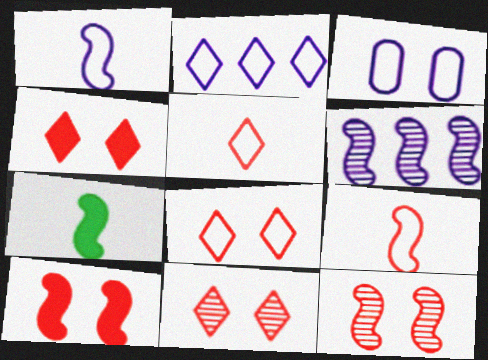[[1, 2, 3], 
[4, 8, 11]]